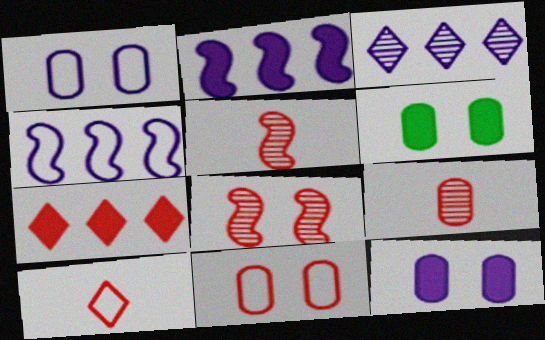[[5, 7, 11]]